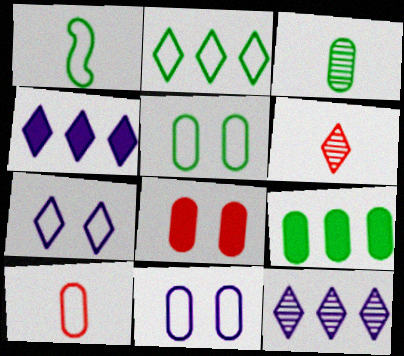[[1, 2, 5], 
[1, 8, 12], 
[3, 5, 9]]